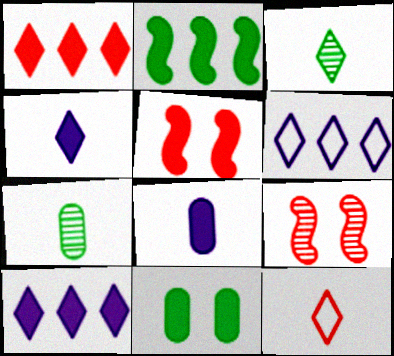[[3, 4, 12], 
[5, 6, 7]]